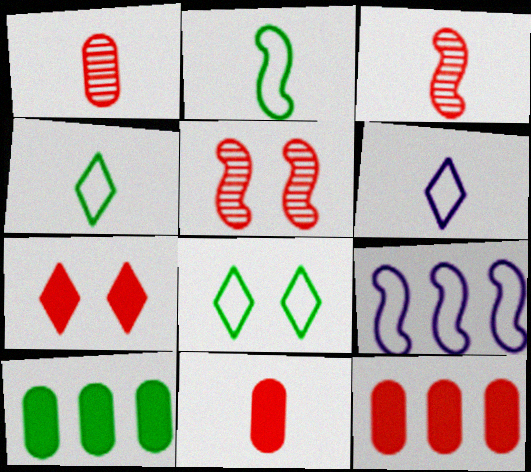[[5, 6, 10]]